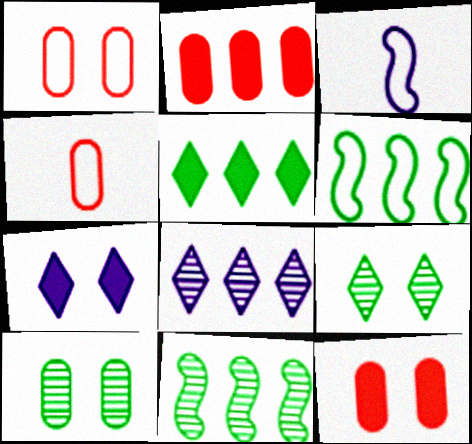[[2, 3, 9], 
[2, 6, 8], 
[4, 7, 11]]